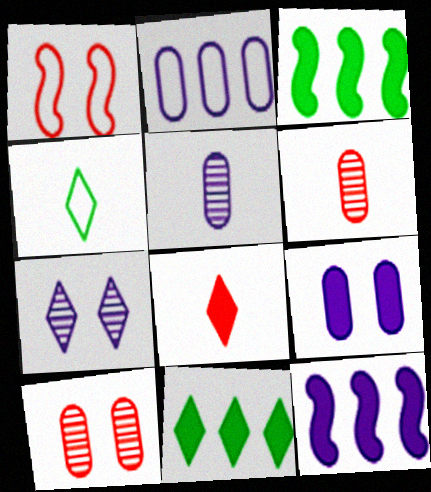[[1, 2, 4], 
[1, 5, 11], 
[2, 5, 9], 
[3, 8, 9], 
[4, 10, 12]]